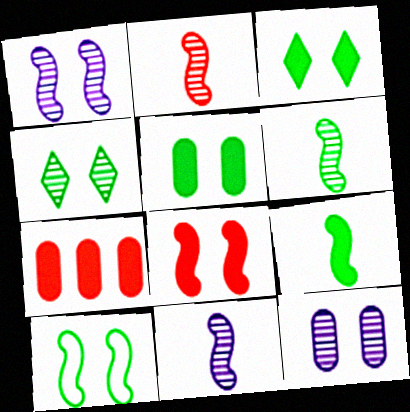[[1, 8, 10], 
[2, 6, 11], 
[4, 5, 10]]